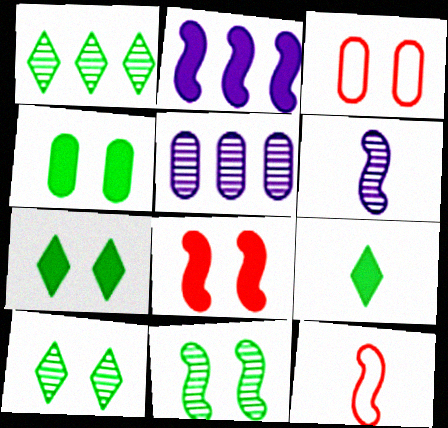[[2, 11, 12], 
[5, 7, 12]]